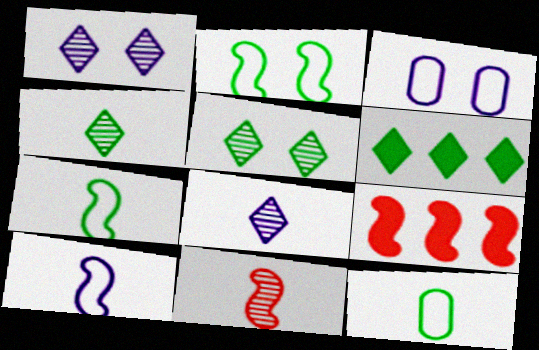[[1, 9, 12], 
[3, 4, 9], 
[3, 6, 11]]